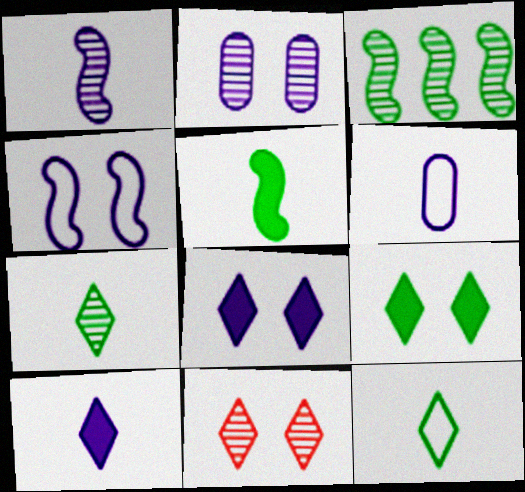[[1, 6, 10], 
[2, 4, 8]]